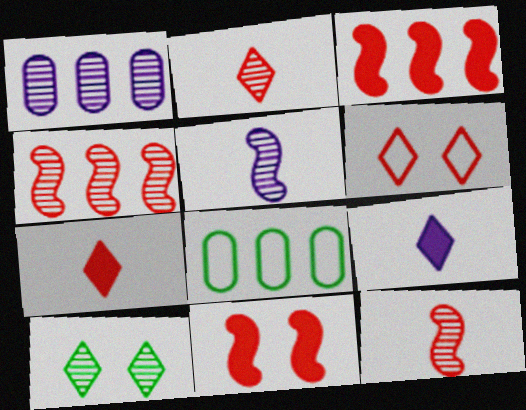[[1, 10, 12]]